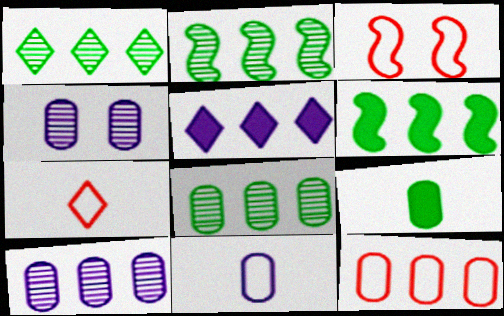[[1, 2, 8], 
[2, 5, 12], 
[3, 7, 12], 
[4, 6, 7], 
[4, 9, 12]]